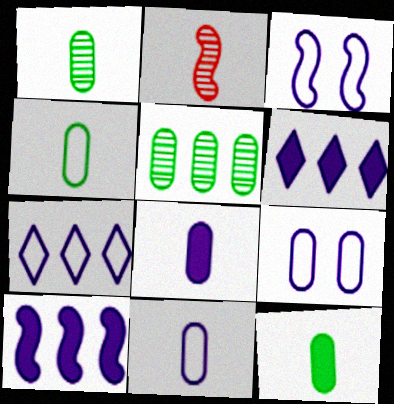[[1, 4, 12], 
[3, 7, 11]]